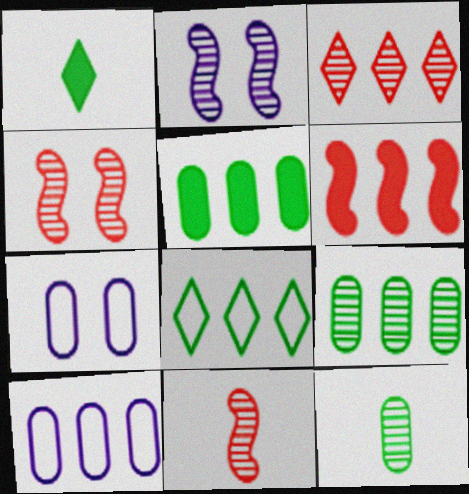[[1, 4, 10], 
[2, 3, 12]]